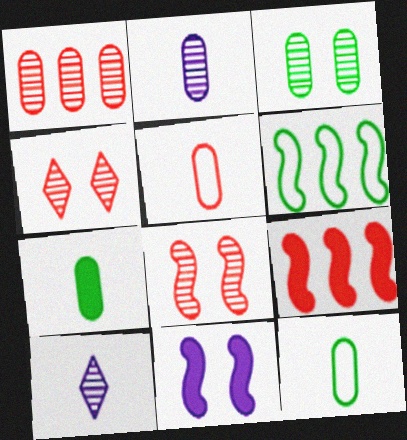[[1, 2, 3], 
[2, 5, 7], 
[4, 5, 9]]